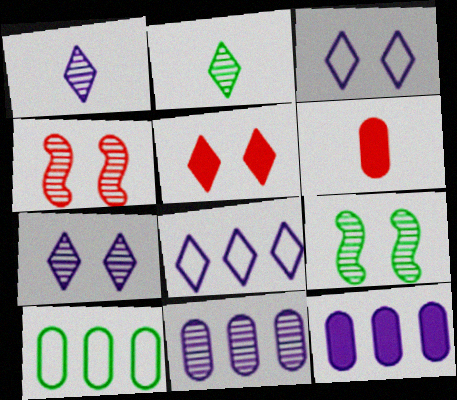[[2, 4, 11], 
[2, 5, 8], 
[6, 8, 9]]